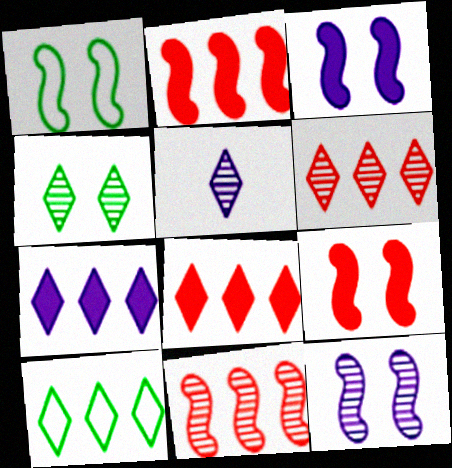[[1, 9, 12], 
[4, 5, 6], 
[6, 7, 10]]